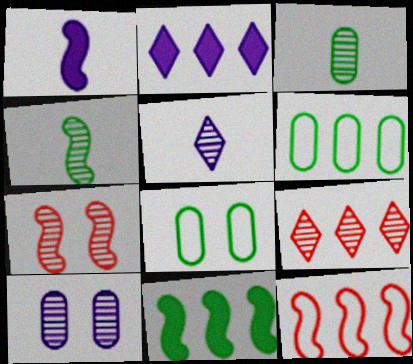[[1, 8, 9], 
[4, 9, 10]]